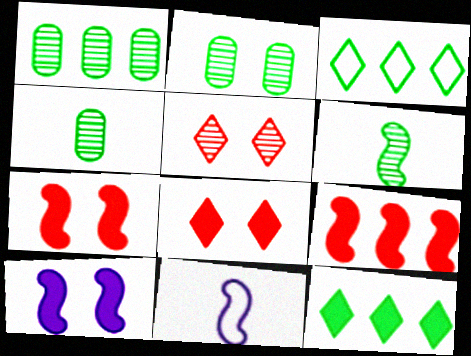[[1, 2, 4], 
[1, 8, 11]]